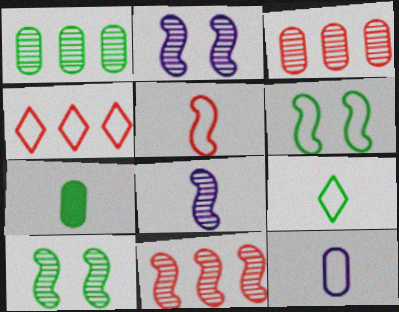[[2, 4, 7], 
[4, 6, 12], 
[5, 9, 12], 
[8, 10, 11]]